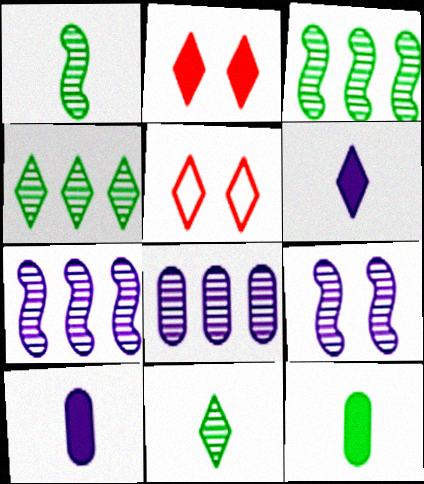[[3, 5, 10], 
[4, 5, 6], 
[5, 7, 12]]